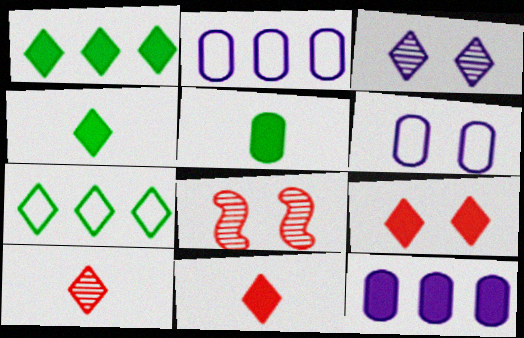[[2, 4, 8], 
[3, 7, 11]]